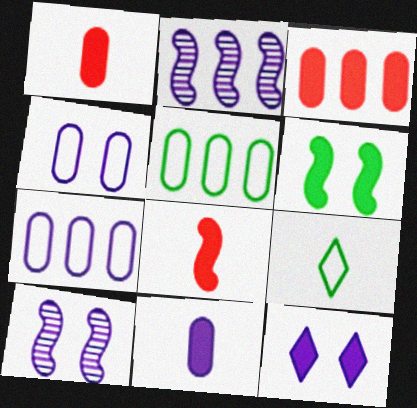[[3, 9, 10], 
[4, 10, 12]]